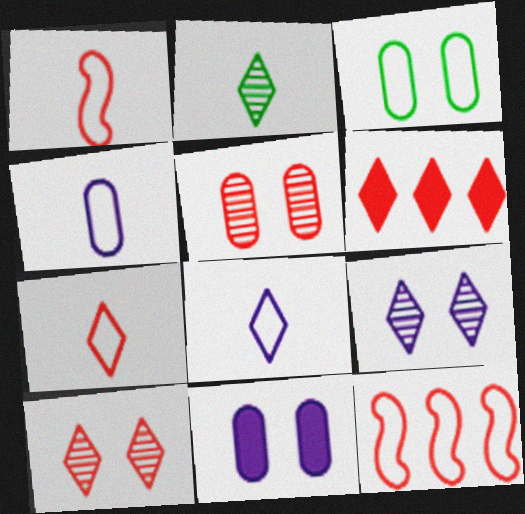[[1, 5, 6], 
[2, 11, 12], 
[3, 5, 11], 
[3, 8, 12], 
[6, 7, 10]]